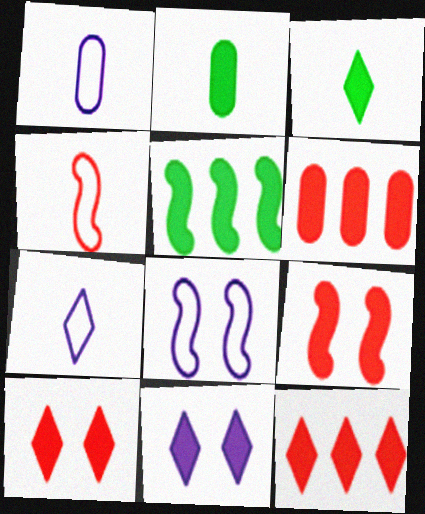[[3, 11, 12]]